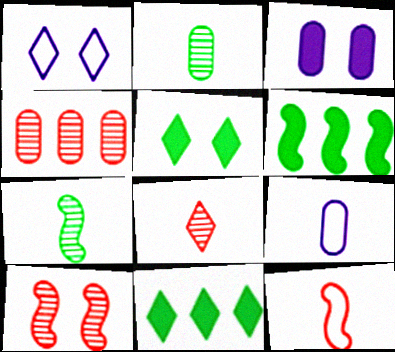[[1, 8, 11], 
[4, 8, 10], 
[9, 10, 11]]